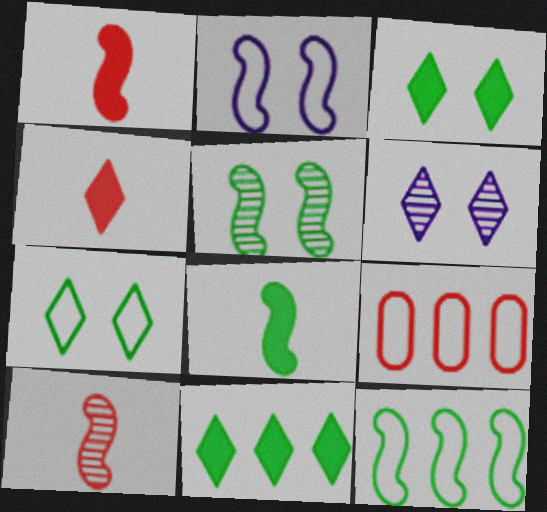[[5, 8, 12], 
[6, 8, 9]]